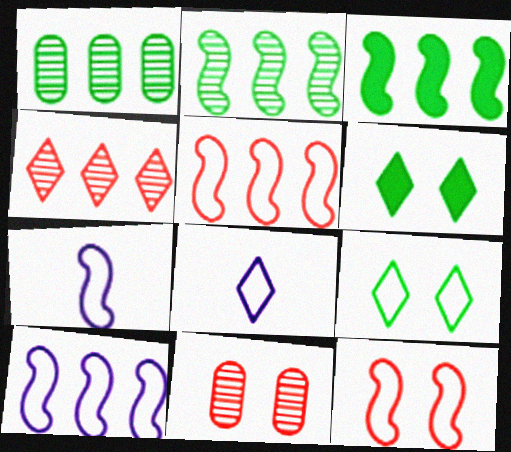[[3, 8, 11], 
[4, 6, 8]]